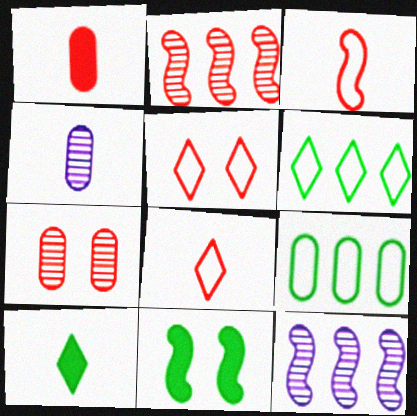[[1, 2, 5], 
[3, 4, 10], 
[3, 11, 12]]